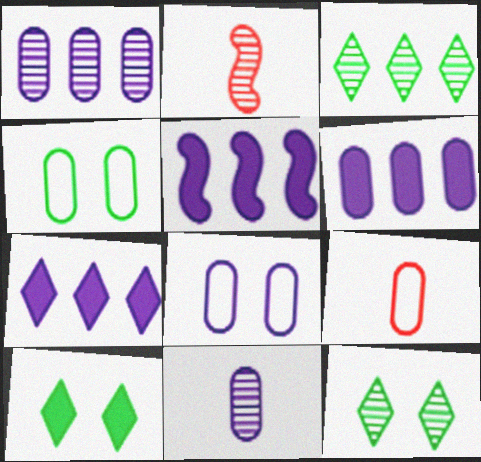[[1, 2, 12], 
[2, 4, 7], 
[5, 6, 7], 
[5, 9, 12], 
[6, 8, 11]]